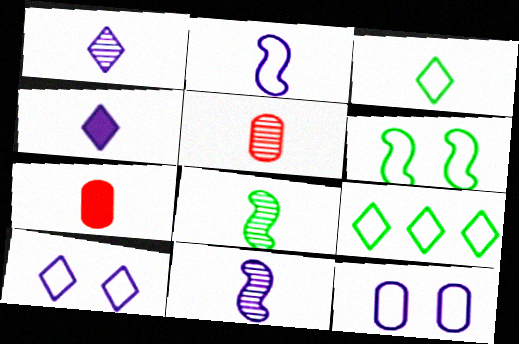[[1, 5, 8], 
[3, 7, 11]]